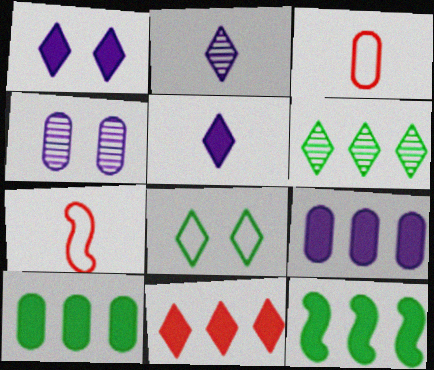[[2, 8, 11], 
[3, 4, 10], 
[9, 11, 12]]